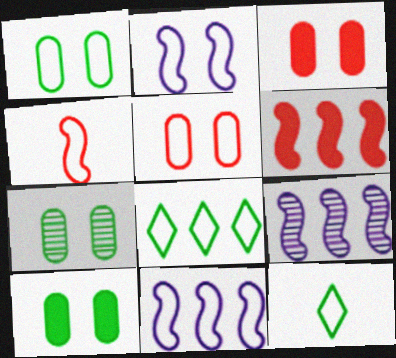[[1, 7, 10], 
[3, 9, 12], 
[5, 11, 12]]